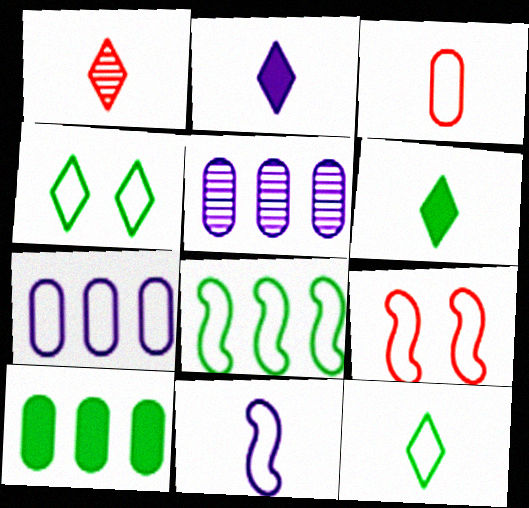[[1, 2, 12], 
[3, 11, 12], 
[5, 6, 9], 
[7, 9, 12], 
[8, 9, 11]]